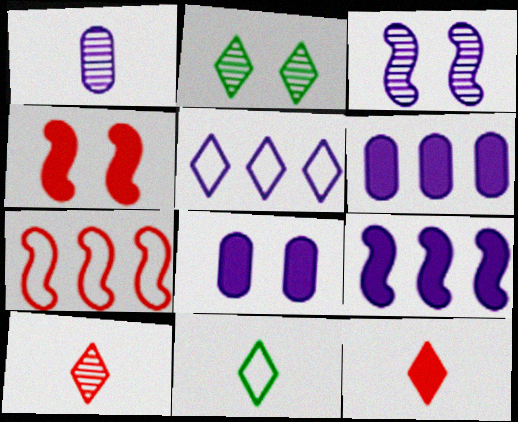[[2, 5, 12]]